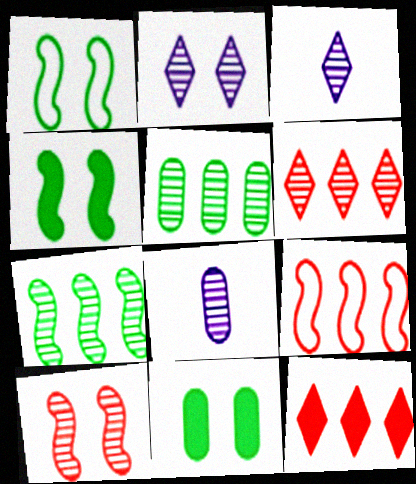[[1, 8, 12], 
[3, 5, 10], 
[3, 9, 11]]